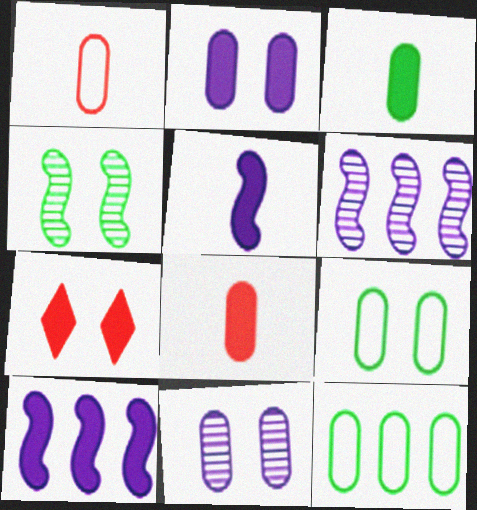[[3, 7, 10], 
[8, 11, 12]]